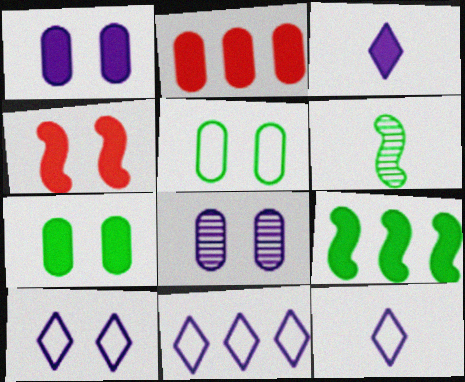[[2, 6, 10], 
[10, 11, 12]]